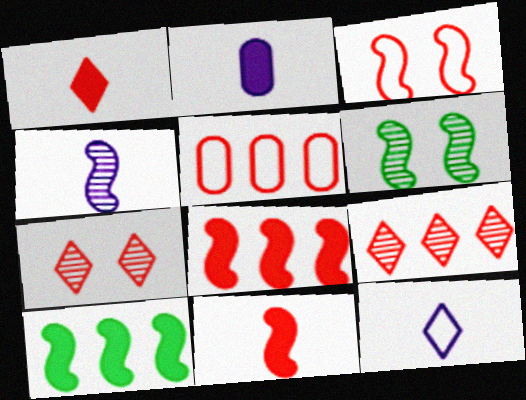[[2, 4, 12], 
[3, 4, 10], 
[5, 7, 11], 
[5, 8, 9]]